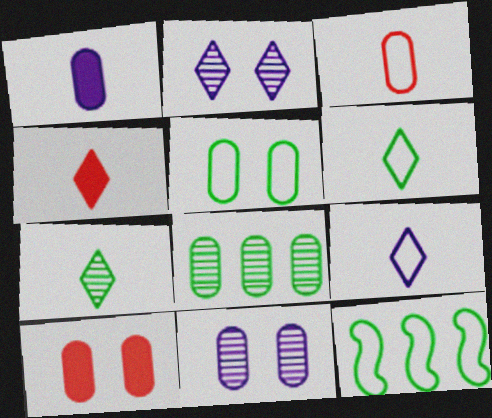[[4, 7, 9], 
[4, 11, 12], 
[5, 6, 12], 
[5, 10, 11]]